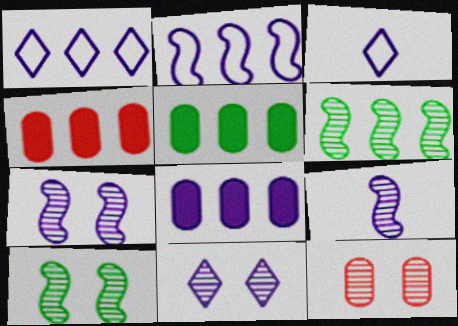[[1, 4, 6], 
[3, 4, 10], 
[3, 7, 8], 
[4, 5, 8], 
[10, 11, 12]]